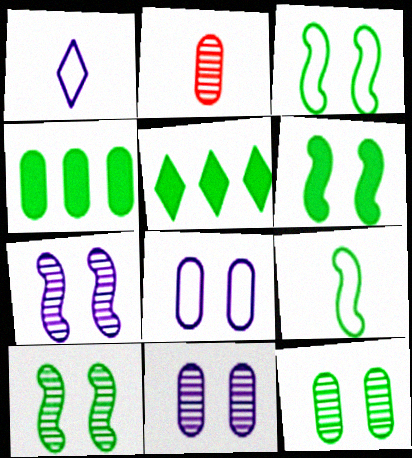[[2, 4, 8], 
[3, 6, 10], 
[5, 9, 12]]